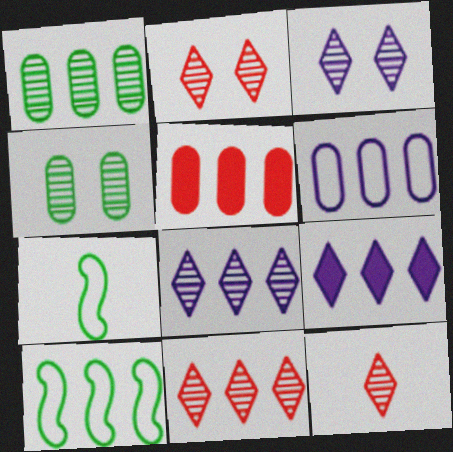[[1, 5, 6], 
[2, 11, 12], 
[3, 5, 7], 
[5, 8, 10]]